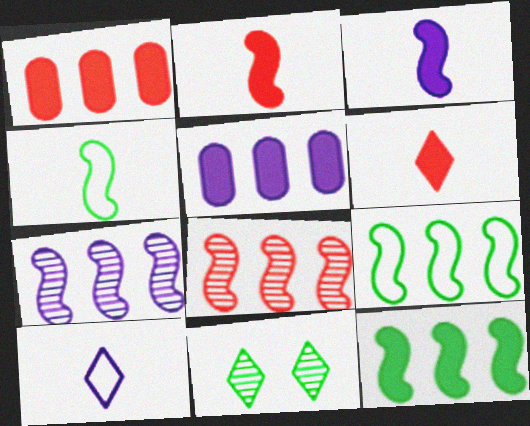[]